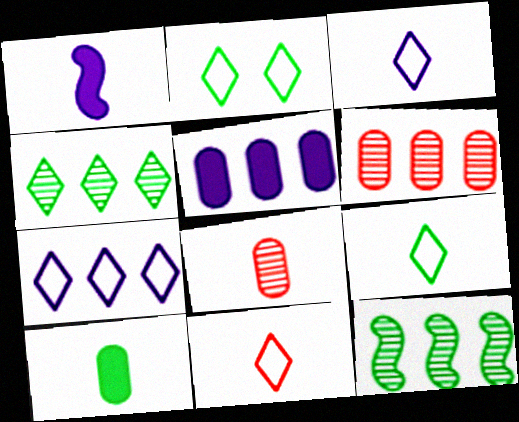[[1, 2, 6], 
[1, 8, 9], 
[2, 7, 11], 
[2, 10, 12], 
[3, 9, 11]]